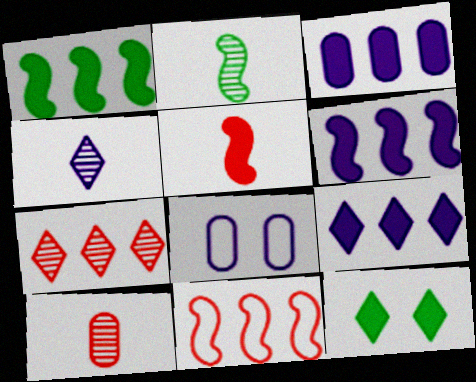[[2, 4, 10], 
[3, 5, 12], 
[3, 6, 9], 
[4, 6, 8]]